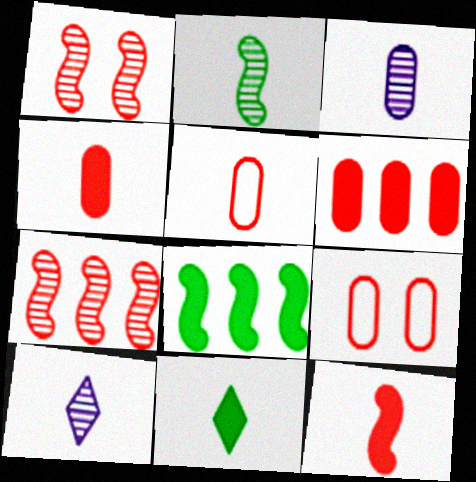[[8, 9, 10]]